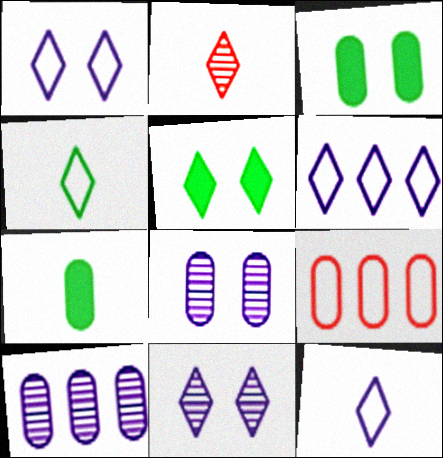[[1, 6, 12], 
[2, 5, 6], 
[7, 8, 9]]